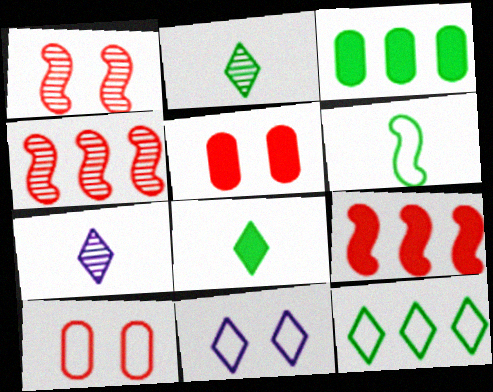[]